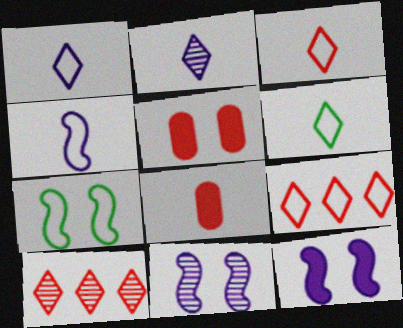[[1, 3, 6]]